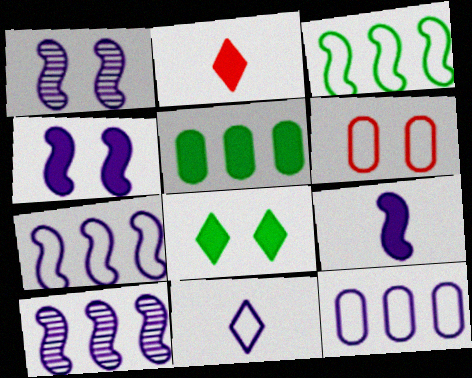[[1, 6, 8], 
[1, 7, 9], 
[2, 4, 5], 
[3, 6, 11]]